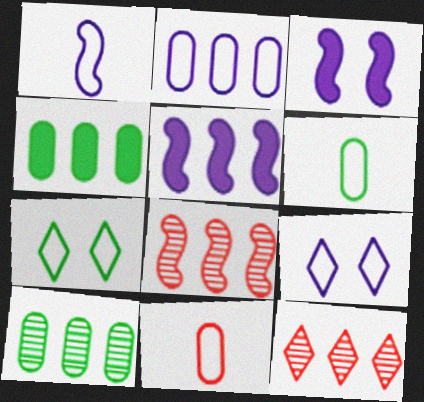[[1, 2, 9], 
[3, 6, 12]]